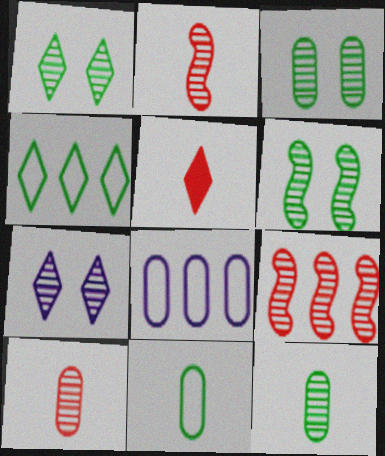[[1, 3, 6], 
[4, 5, 7], 
[5, 6, 8], 
[7, 9, 12]]